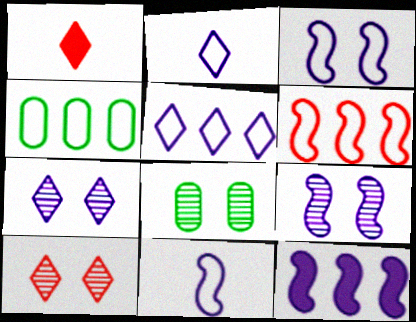[[1, 4, 9], 
[4, 5, 6], 
[8, 9, 10], 
[9, 11, 12]]